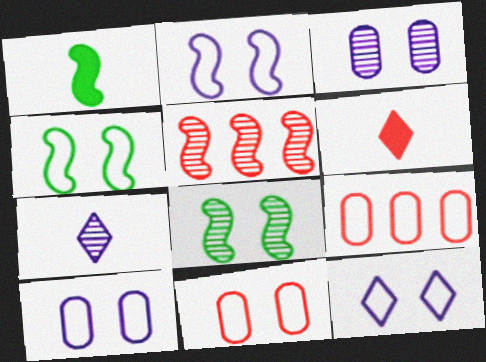[[1, 2, 5], 
[2, 10, 12], 
[4, 11, 12], 
[5, 6, 11]]